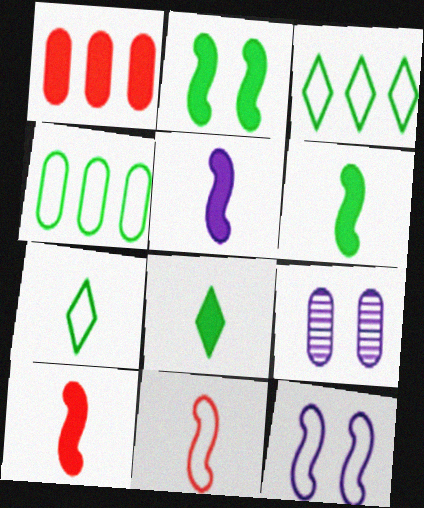[[3, 9, 10], 
[5, 6, 10]]